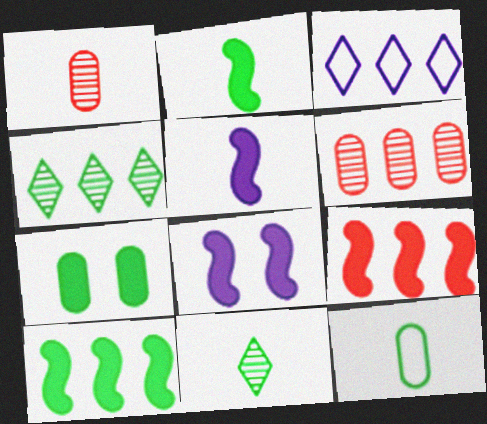[[2, 8, 9], 
[2, 11, 12], 
[3, 6, 10]]